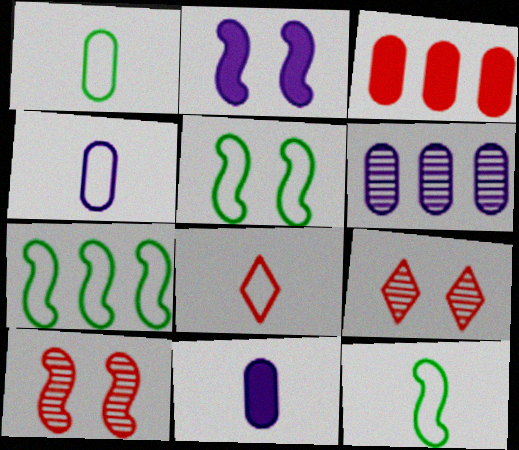[[2, 5, 10], 
[3, 8, 10], 
[4, 8, 12], 
[5, 7, 12], 
[7, 9, 11]]